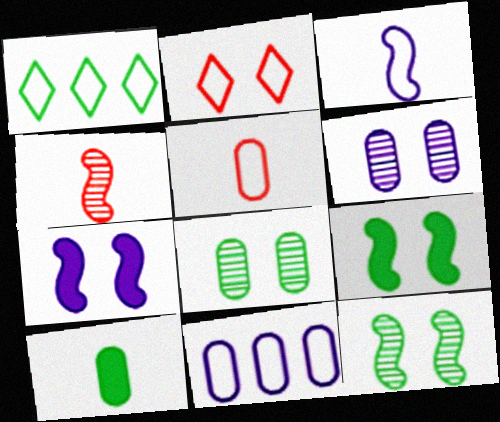[[1, 10, 12], 
[2, 6, 9], 
[2, 7, 8]]